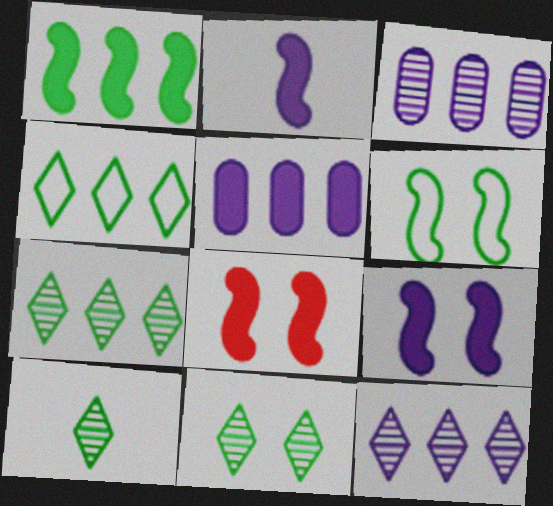[[1, 2, 8], 
[7, 10, 11]]